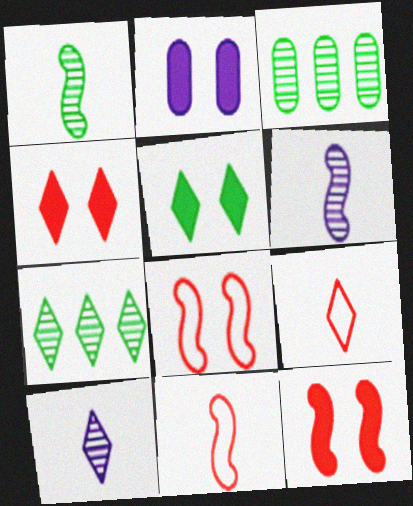[[2, 5, 12], 
[2, 7, 11]]